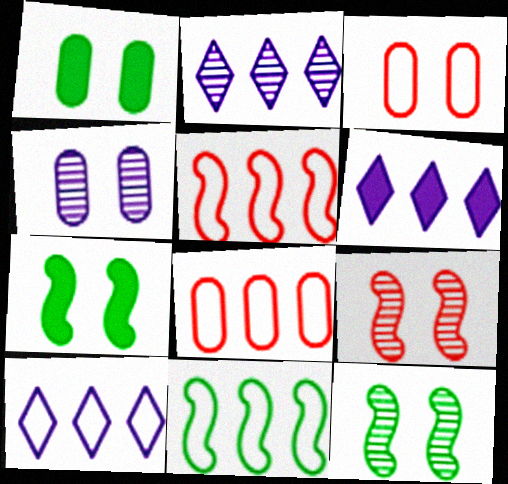[[1, 3, 4], 
[2, 6, 10], 
[8, 10, 11]]